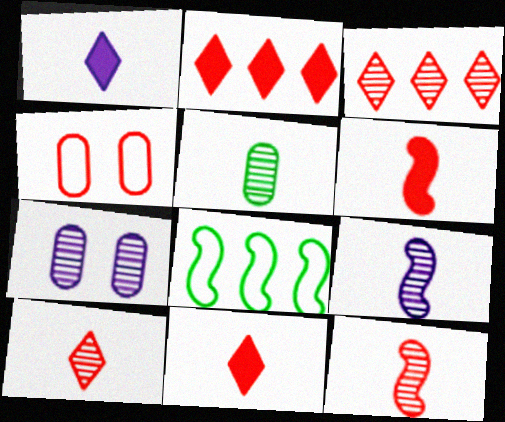[[2, 4, 12], 
[3, 4, 6], 
[5, 9, 10], 
[7, 8, 11]]